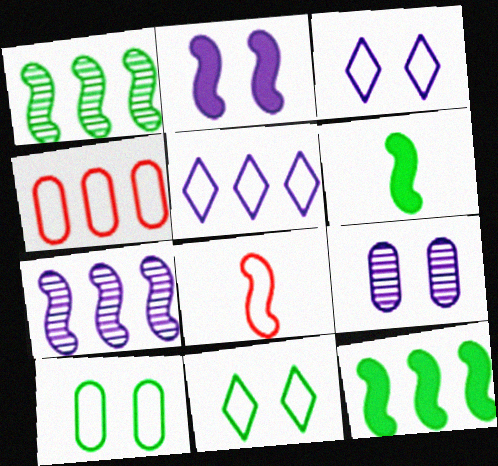[[1, 2, 8], 
[2, 3, 9], 
[5, 8, 10]]